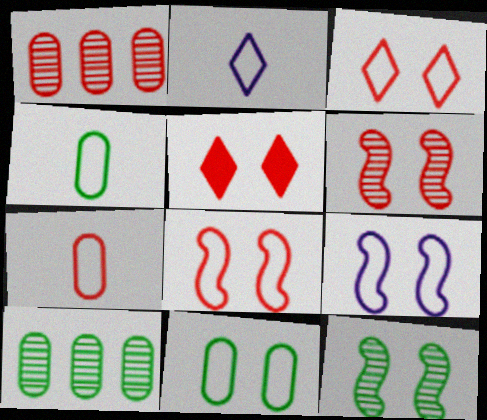[[3, 9, 11]]